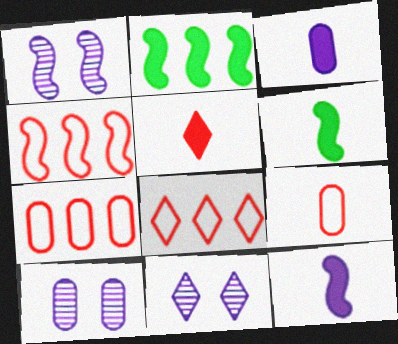[[1, 4, 6], 
[1, 10, 11], 
[2, 9, 11], 
[3, 5, 6], 
[4, 7, 8], 
[6, 7, 11], 
[6, 8, 10]]